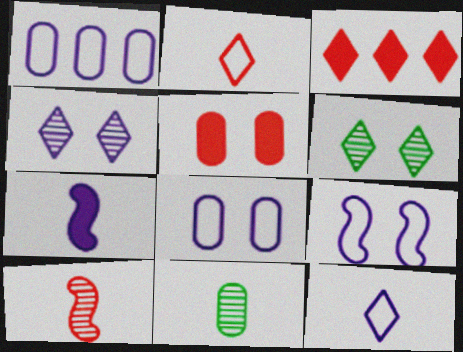[[1, 4, 7], 
[1, 5, 11], 
[1, 9, 12], 
[2, 7, 11], 
[3, 6, 12], 
[3, 9, 11], 
[5, 6, 9]]